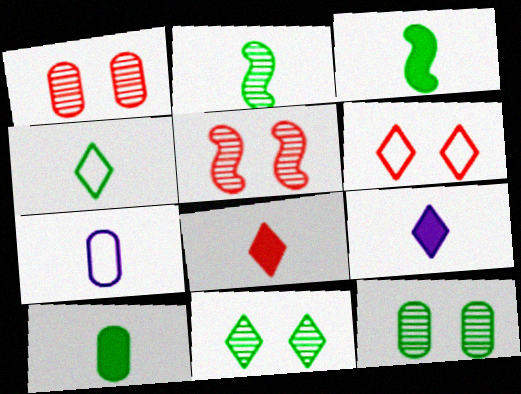[[2, 4, 10], 
[2, 7, 8]]